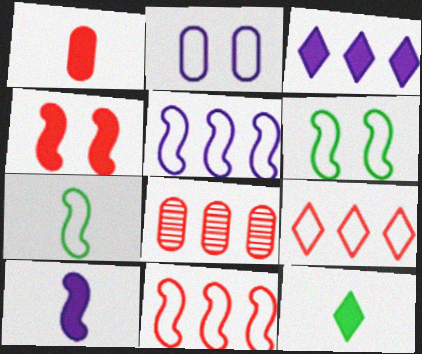[[1, 10, 12], 
[2, 7, 9]]